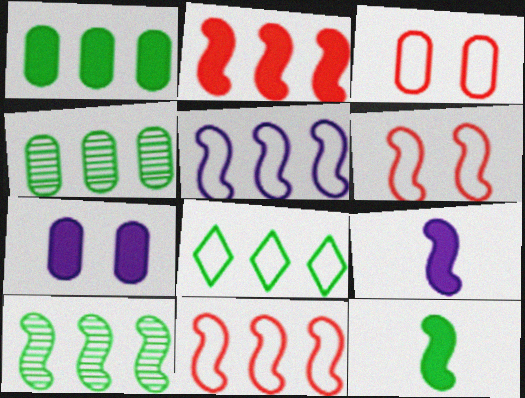[[1, 8, 10], 
[2, 5, 10], 
[6, 9, 10]]